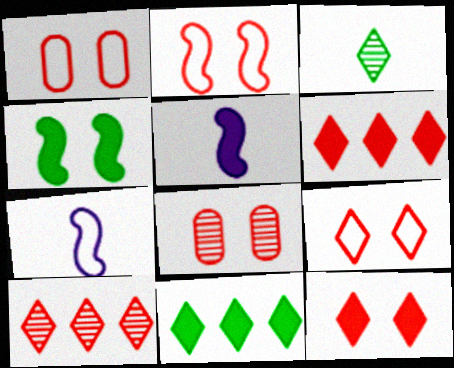[[1, 2, 9], 
[2, 8, 12], 
[7, 8, 11]]